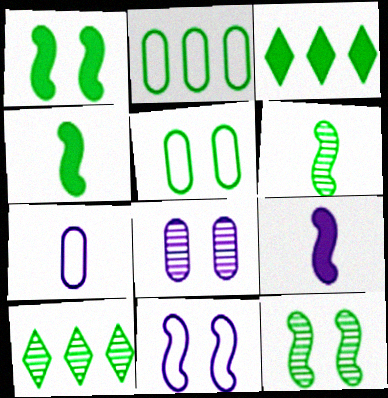[[3, 5, 6], 
[4, 5, 10]]